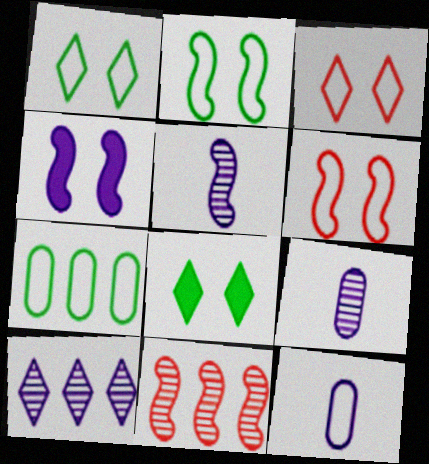[[4, 10, 12], 
[8, 11, 12]]